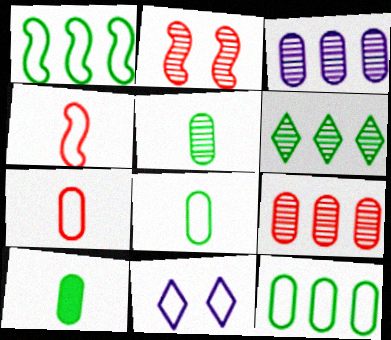[[1, 7, 11], 
[4, 11, 12], 
[5, 8, 10]]